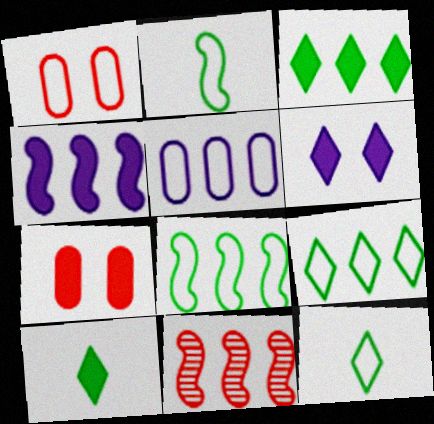[[3, 5, 11], 
[4, 7, 10], 
[4, 8, 11]]